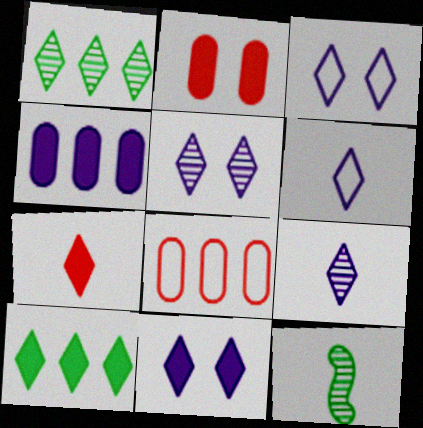[[1, 3, 7], 
[3, 5, 11], 
[7, 10, 11], 
[8, 11, 12]]